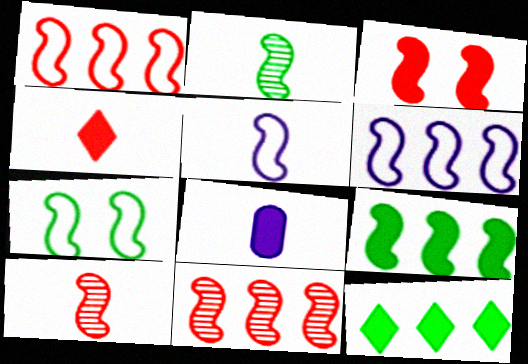[[1, 3, 10], 
[1, 5, 7], 
[2, 3, 6], 
[2, 7, 9], 
[3, 8, 12], 
[6, 9, 11]]